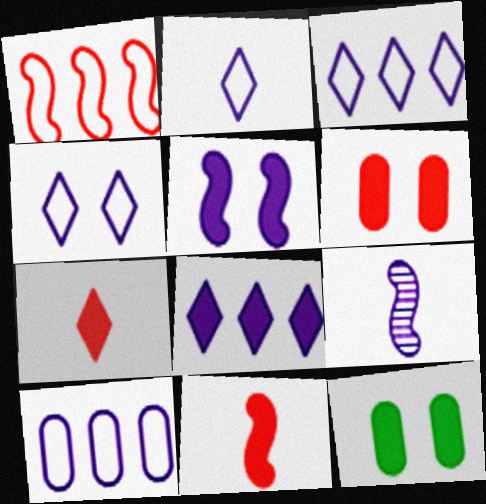[[2, 3, 4], 
[8, 11, 12]]